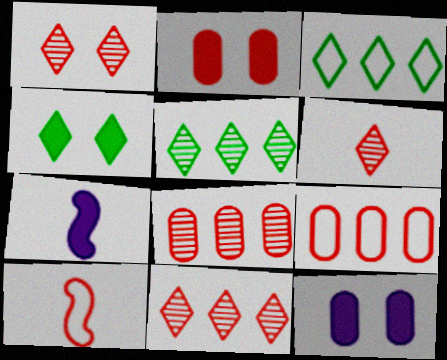[[1, 6, 11], 
[2, 10, 11], 
[5, 10, 12]]